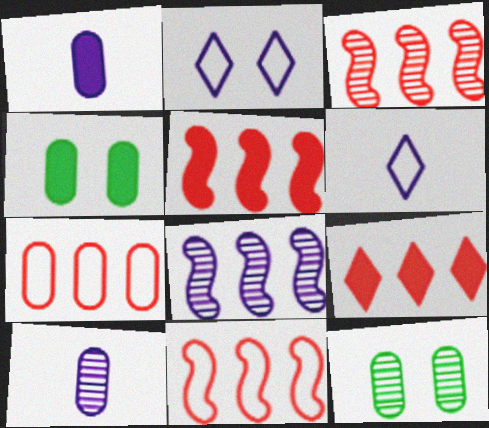[[1, 2, 8], 
[1, 7, 12], 
[3, 4, 6], 
[3, 5, 11], 
[3, 7, 9], 
[4, 7, 10], 
[5, 6, 12]]